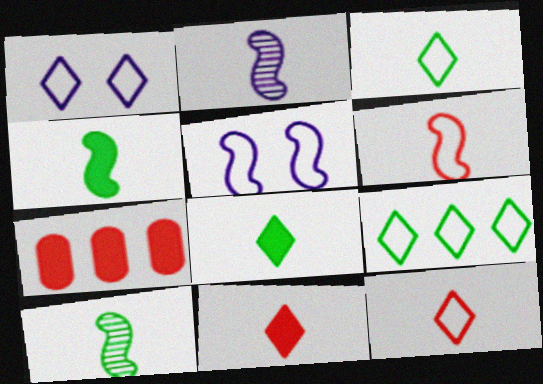[[1, 7, 10], 
[1, 9, 12], 
[2, 4, 6]]